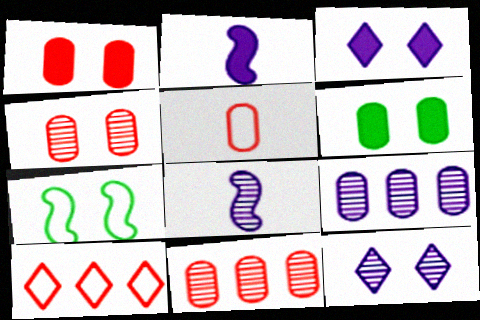[[1, 5, 11], 
[1, 7, 12], 
[3, 4, 7], 
[5, 6, 9], 
[6, 8, 10], 
[8, 9, 12]]